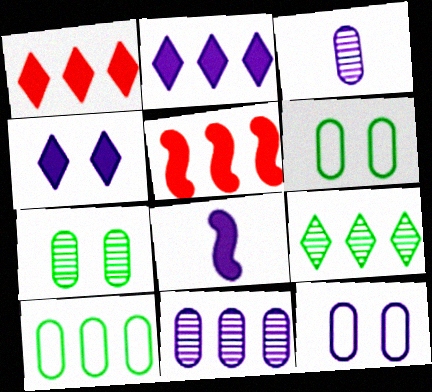[]